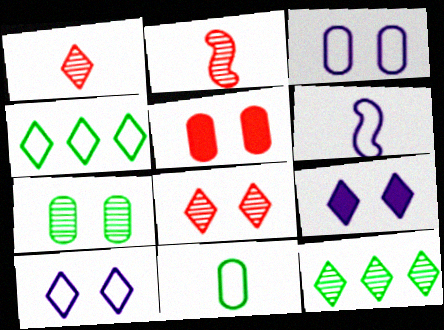[[1, 4, 9], 
[3, 5, 7], 
[5, 6, 12]]